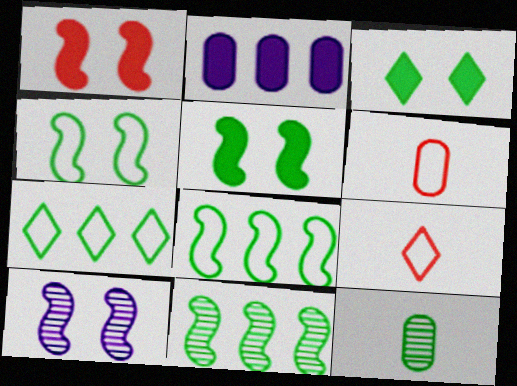[[1, 4, 10], 
[3, 8, 12], 
[5, 7, 12]]